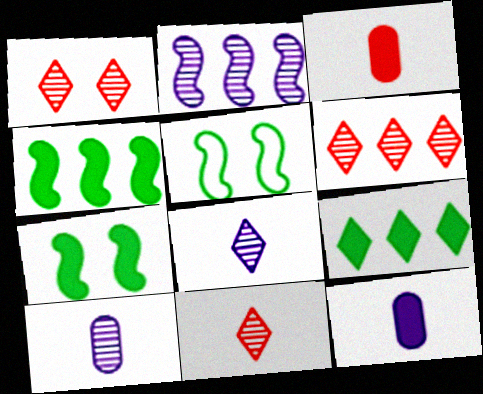[[1, 6, 11], 
[5, 6, 12]]